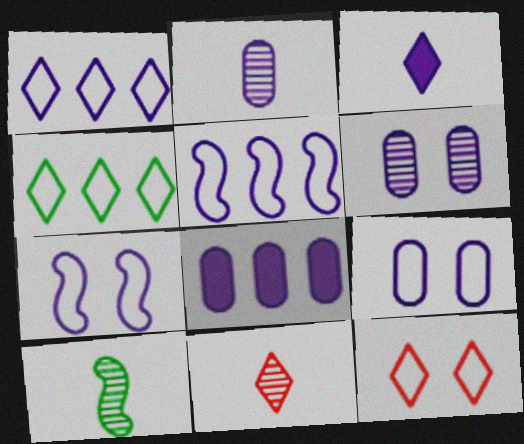[[2, 8, 9], 
[2, 10, 11], 
[3, 5, 6], 
[8, 10, 12]]